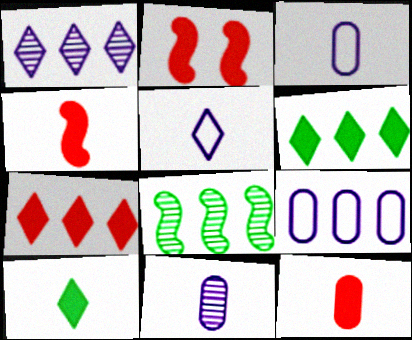[[2, 7, 12], 
[7, 8, 9]]